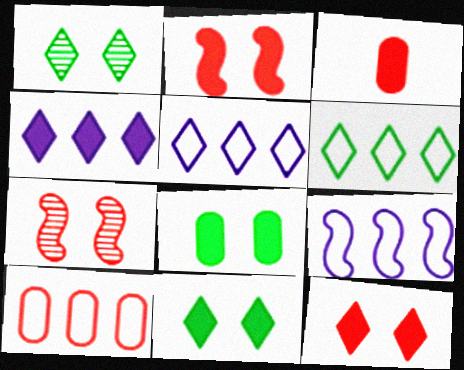[[1, 3, 9], 
[6, 9, 10]]